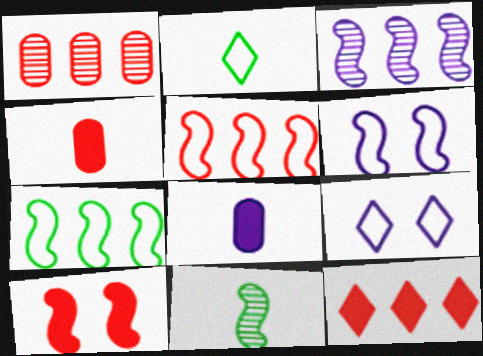[[1, 5, 12], 
[3, 8, 9], 
[4, 10, 12]]